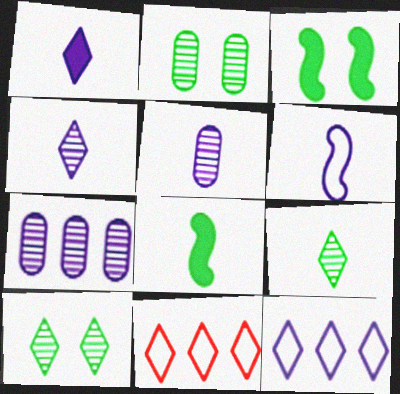[[1, 5, 6], 
[1, 10, 11], 
[3, 5, 11]]